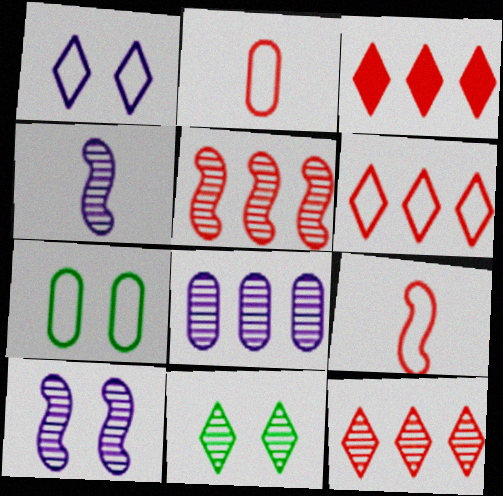[[3, 4, 7], 
[3, 6, 12]]